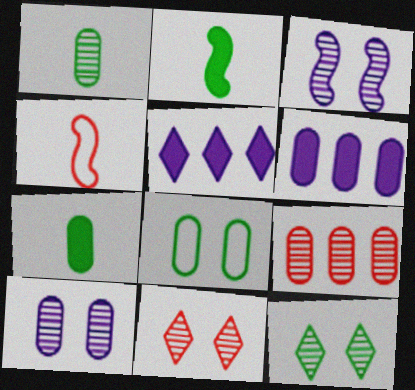[[1, 9, 10], 
[4, 6, 12]]